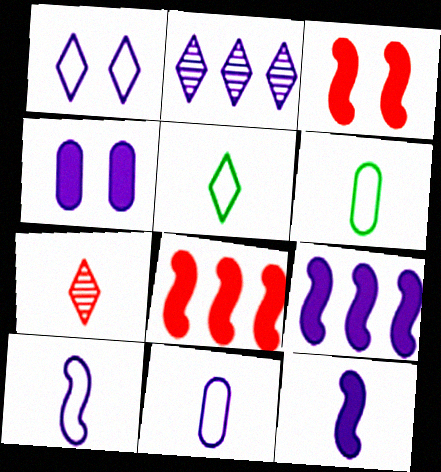[[2, 3, 6], 
[2, 4, 10], 
[6, 7, 12]]